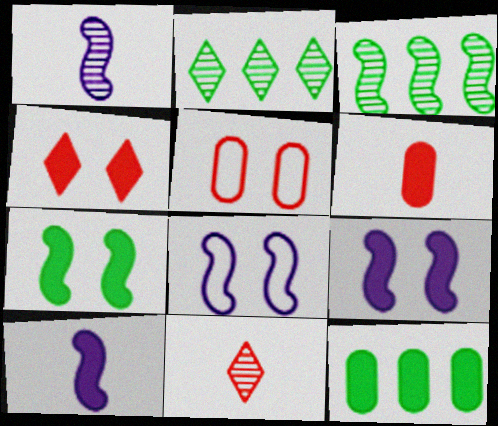[[2, 5, 10], 
[2, 6, 8], 
[4, 10, 12], 
[8, 11, 12]]